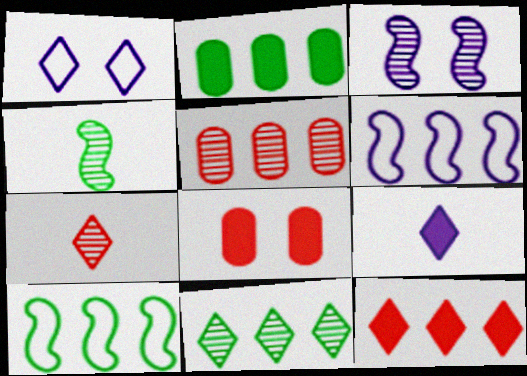[[2, 10, 11]]